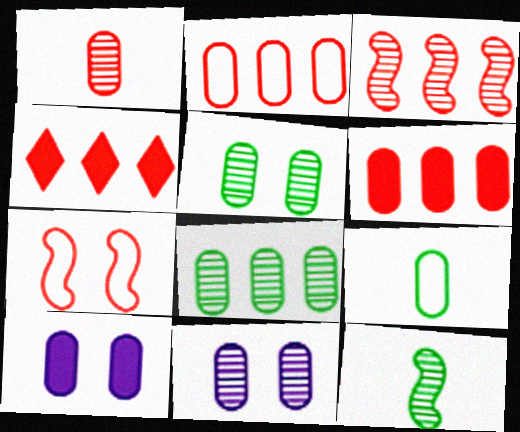[[1, 4, 7], 
[1, 8, 11], 
[2, 3, 4], 
[6, 9, 11]]